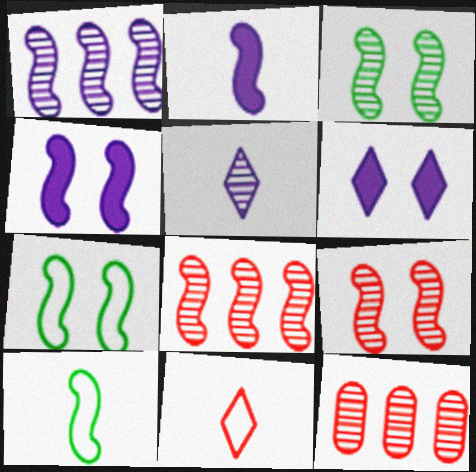[[2, 7, 8], 
[3, 5, 12], 
[4, 7, 9], 
[4, 8, 10], 
[6, 10, 12]]